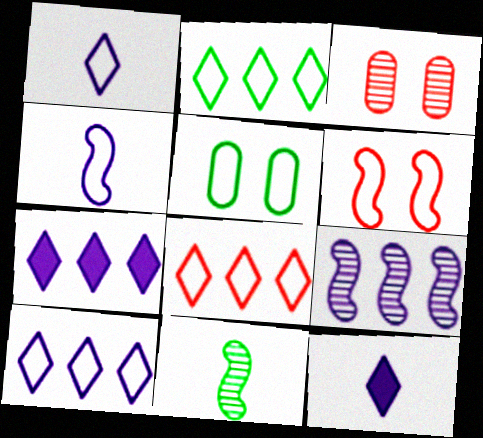[[2, 8, 10], 
[4, 5, 8]]